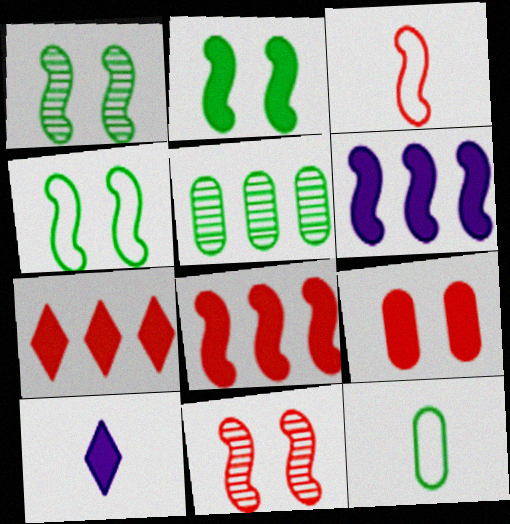[[1, 2, 4], 
[1, 3, 6], 
[3, 8, 11]]